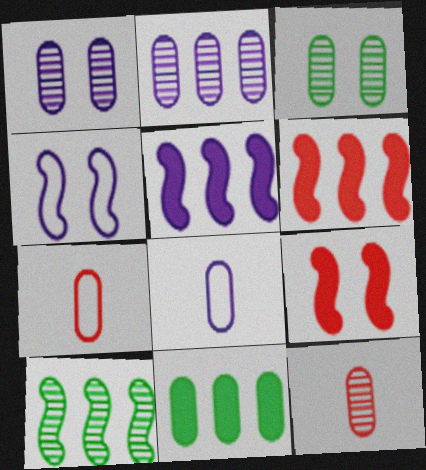[[1, 7, 11], 
[2, 3, 12]]